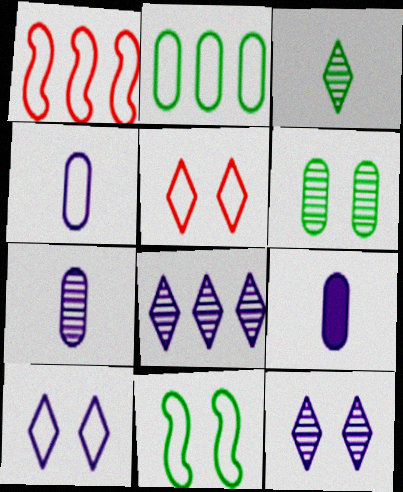[[4, 7, 9]]